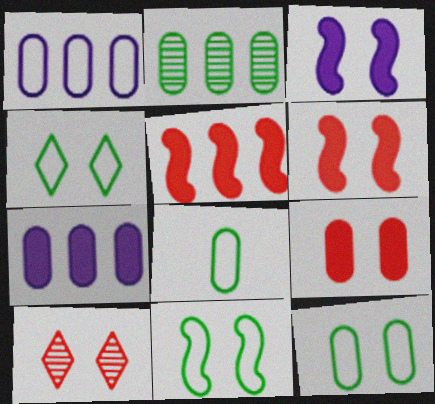[[3, 10, 12], 
[4, 11, 12]]